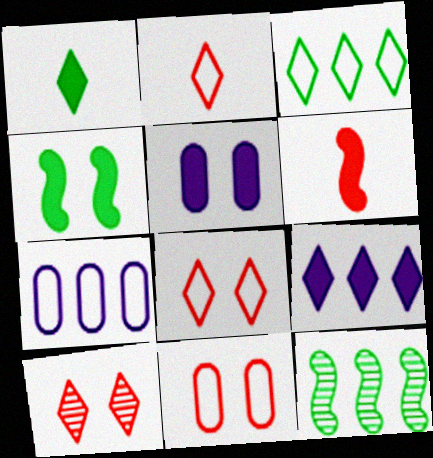[[2, 5, 12]]